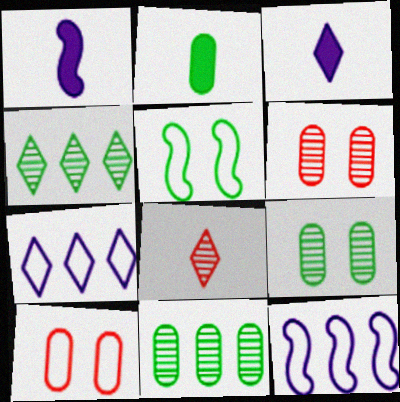[[1, 4, 10], 
[2, 4, 5]]